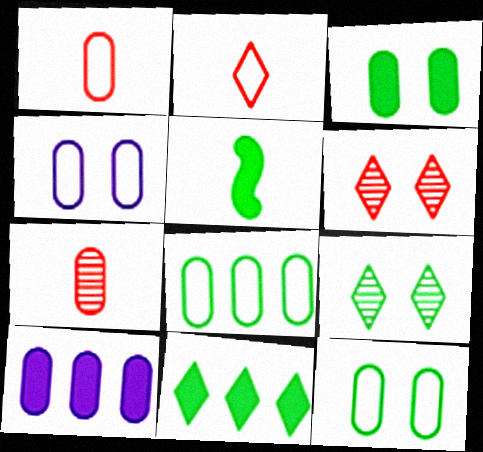[[1, 4, 8], 
[3, 5, 11], 
[5, 8, 9], 
[7, 10, 12]]